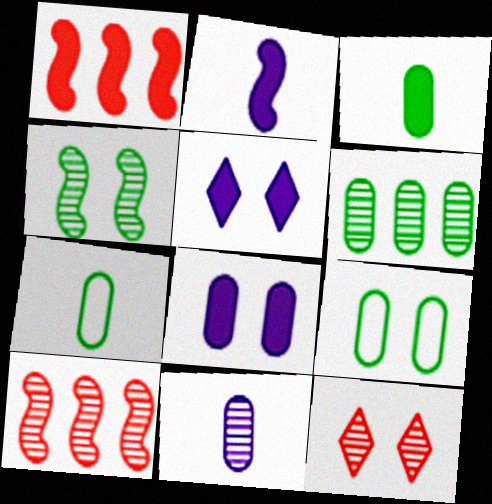[[1, 3, 5], 
[3, 6, 9], 
[5, 7, 10]]